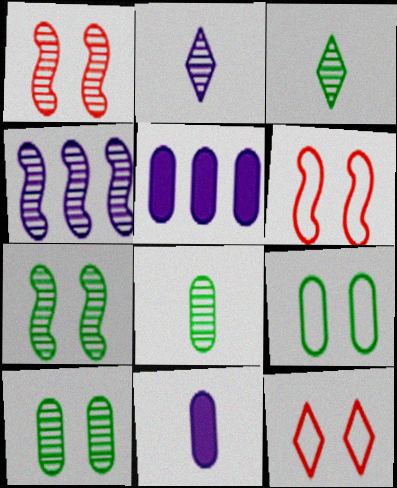[[3, 5, 6]]